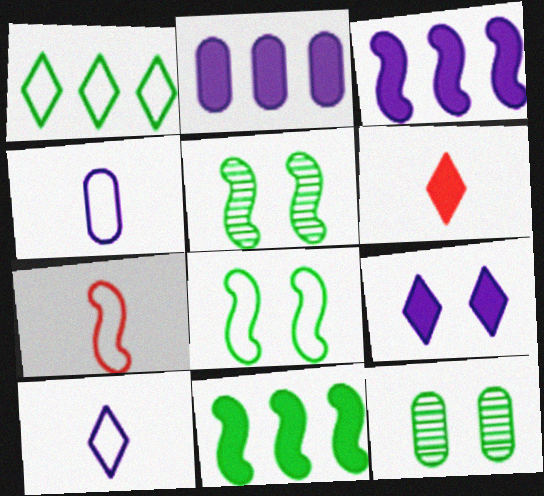[[3, 5, 7]]